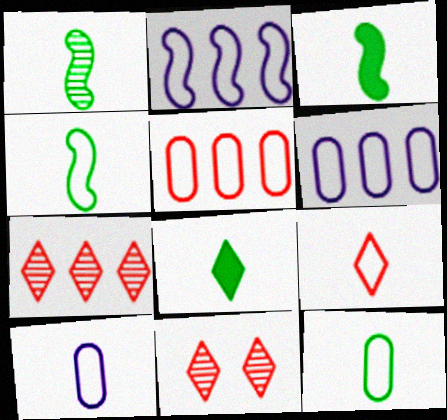[[1, 3, 4], 
[1, 8, 12], 
[3, 6, 11], 
[4, 9, 10]]